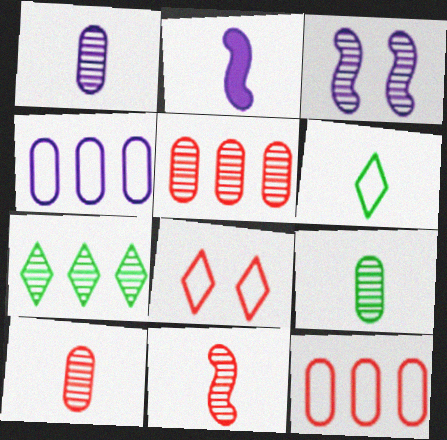[[1, 9, 10], 
[2, 6, 10], 
[3, 7, 10]]